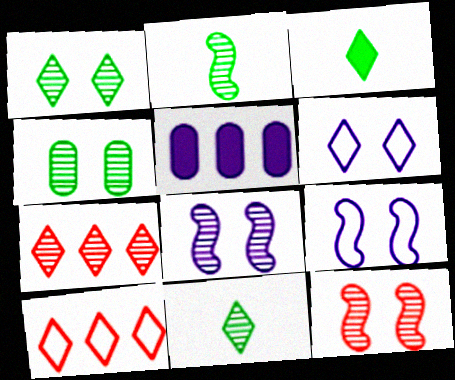[[3, 6, 7]]